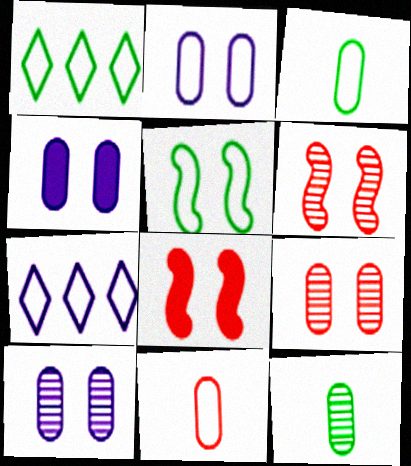[[1, 3, 5], 
[2, 4, 10], 
[5, 7, 11], 
[7, 8, 12]]